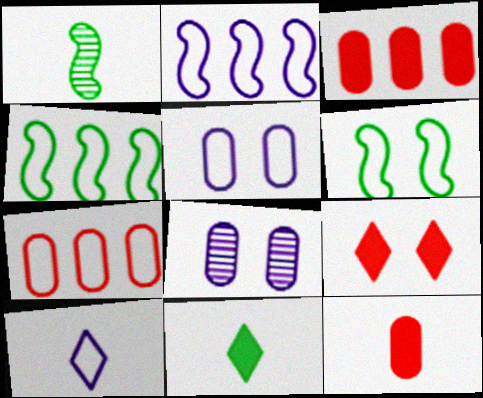[[1, 10, 12], 
[2, 5, 10], 
[6, 7, 10], 
[6, 8, 9]]